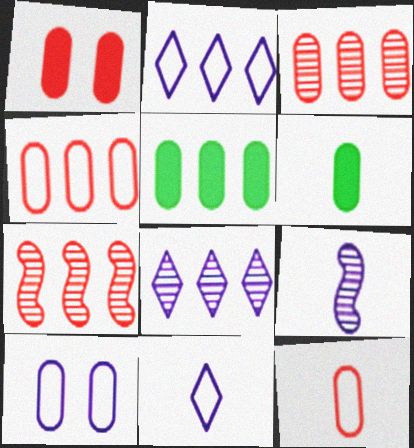[[1, 3, 12], 
[2, 5, 7], 
[3, 6, 10]]